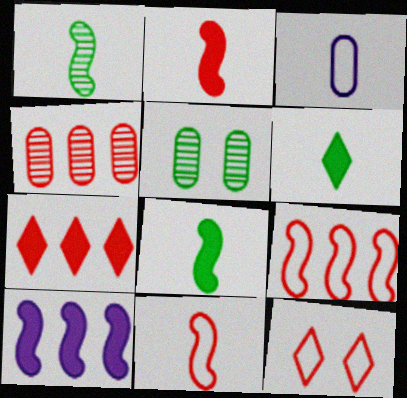[[2, 4, 12], 
[4, 7, 9]]